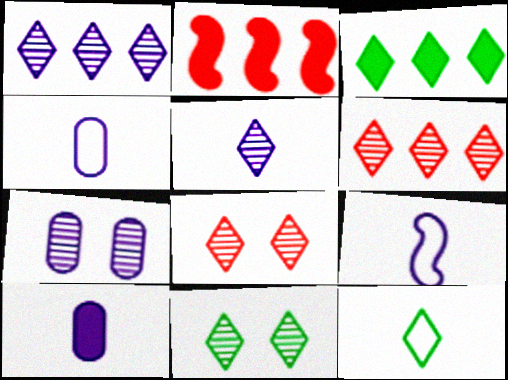[[2, 4, 11], 
[2, 7, 12], 
[3, 11, 12], 
[5, 6, 11], 
[5, 9, 10]]